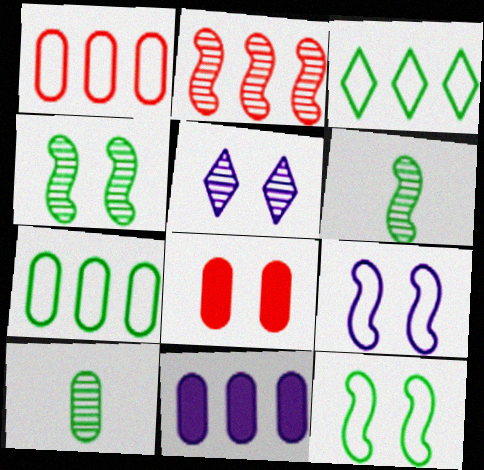[[2, 3, 11], 
[2, 5, 10], 
[5, 8, 12]]